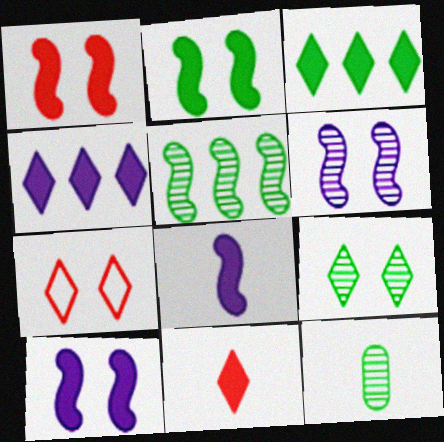[[1, 2, 10], 
[5, 9, 12]]